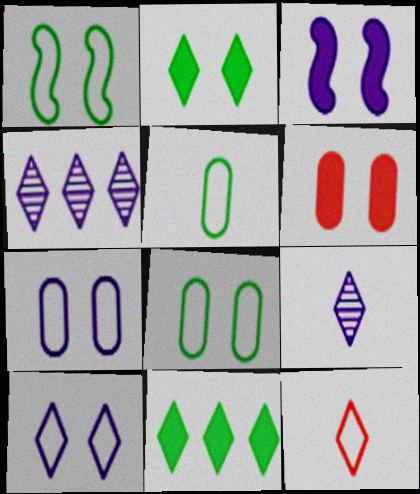[[2, 3, 6], 
[2, 4, 12]]